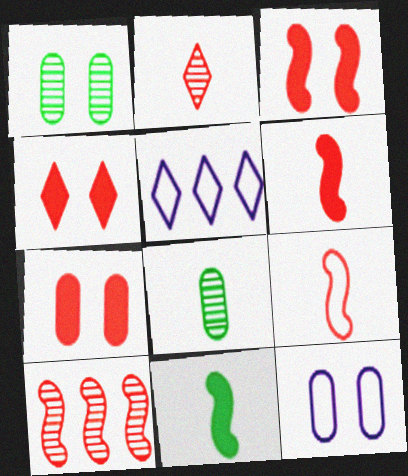[[1, 5, 6], 
[1, 7, 12], 
[3, 4, 7], 
[3, 5, 8], 
[3, 9, 10]]